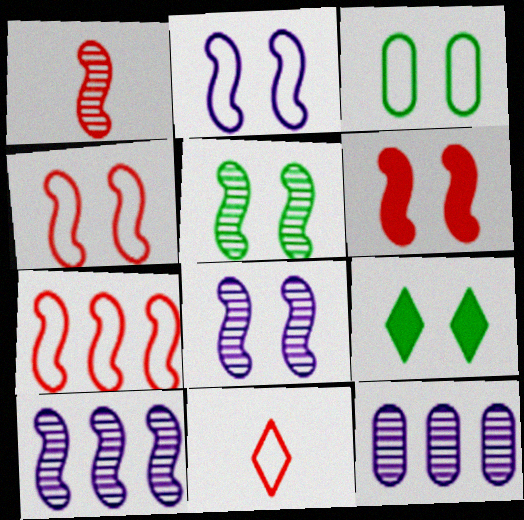[[1, 5, 10], 
[1, 6, 7], 
[2, 5, 6], 
[3, 5, 9]]